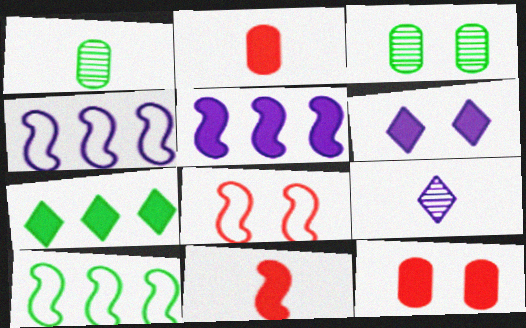[[3, 6, 8], 
[9, 10, 12]]